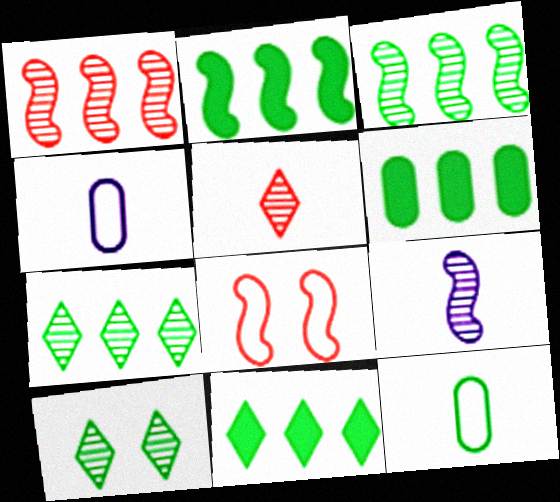[[2, 6, 11], 
[2, 8, 9], 
[2, 10, 12]]